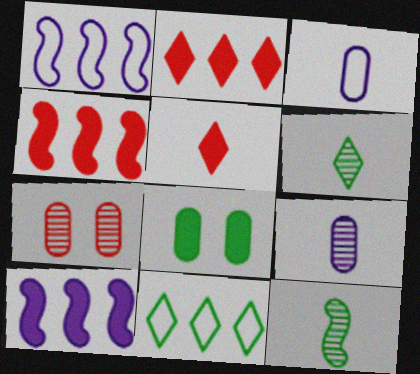[[3, 5, 12], 
[5, 8, 10], 
[8, 11, 12]]